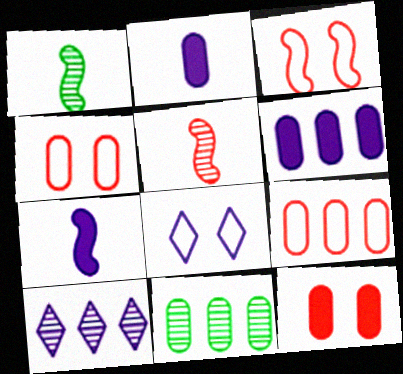[[2, 4, 11], 
[6, 9, 11]]